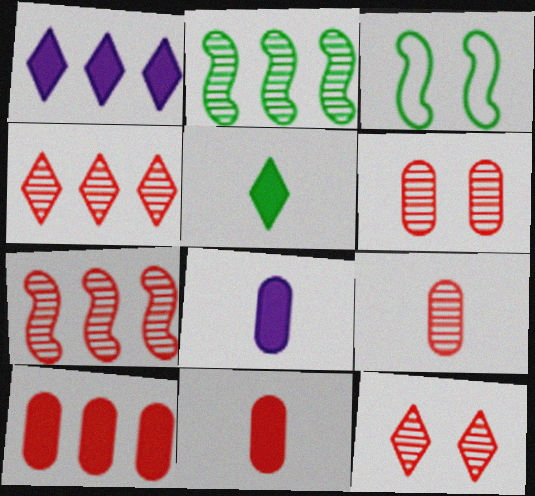[[1, 3, 9], 
[3, 4, 8], 
[7, 9, 12]]